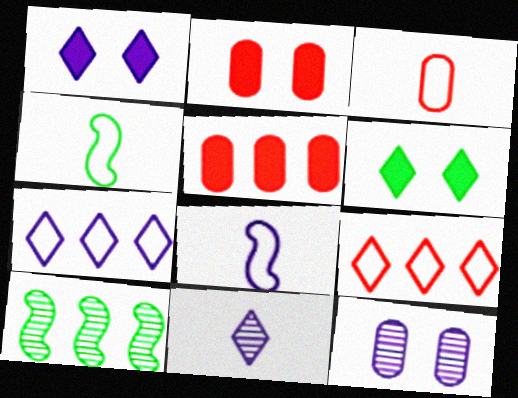[[1, 3, 10], 
[1, 7, 11], 
[5, 7, 10], 
[6, 9, 11]]